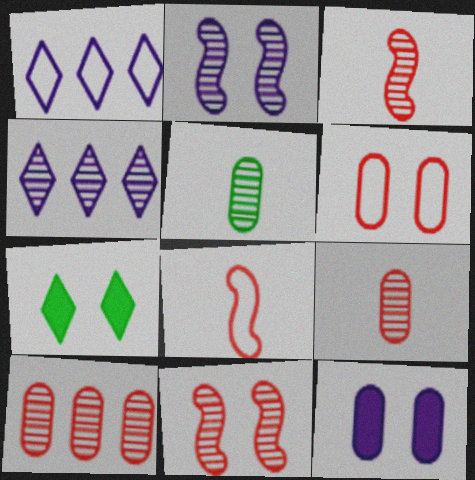[[2, 6, 7], 
[4, 5, 11]]